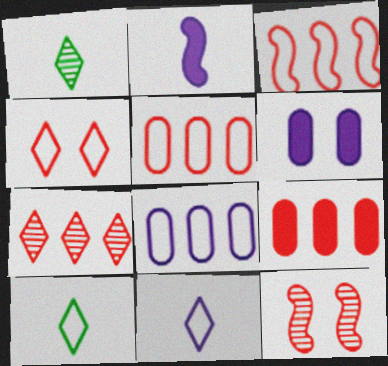[[1, 3, 6], 
[3, 7, 9]]